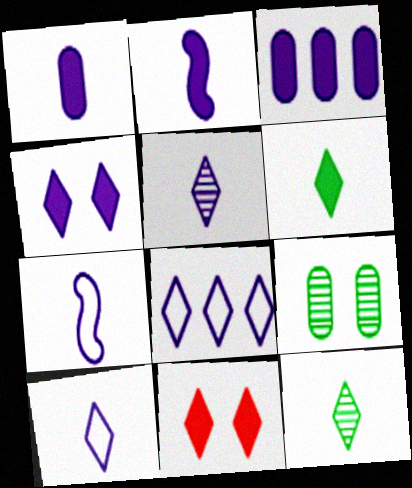[[1, 5, 7], 
[2, 3, 4], 
[4, 5, 8], 
[8, 11, 12]]